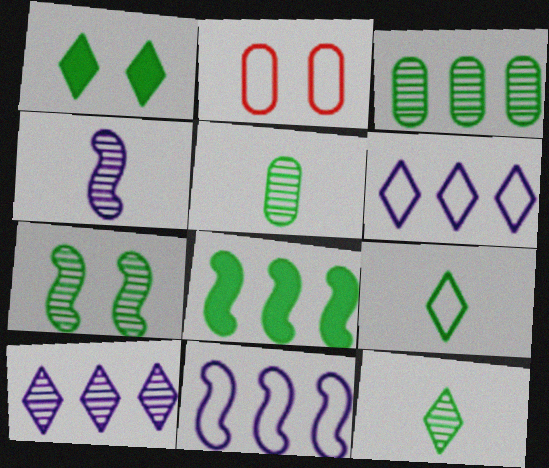[[2, 9, 11], 
[3, 7, 12]]